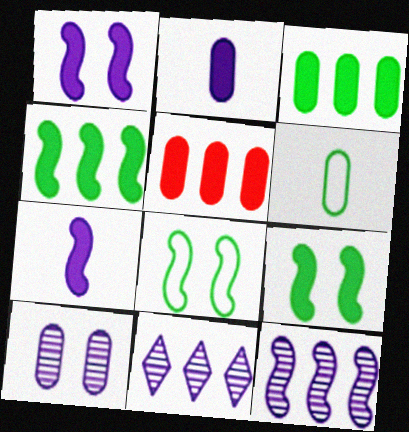[[5, 6, 10]]